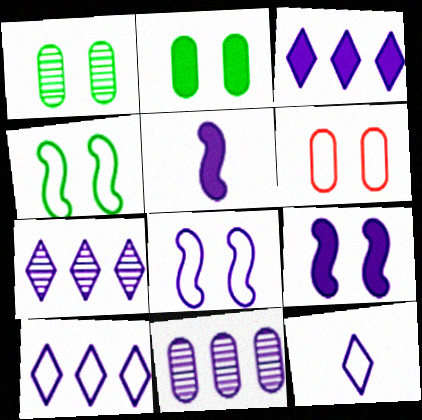[[3, 7, 10], 
[9, 11, 12]]